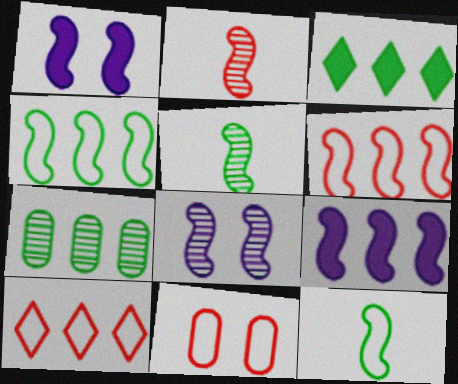[[1, 2, 4], 
[1, 5, 6], 
[3, 4, 7], 
[7, 9, 10]]